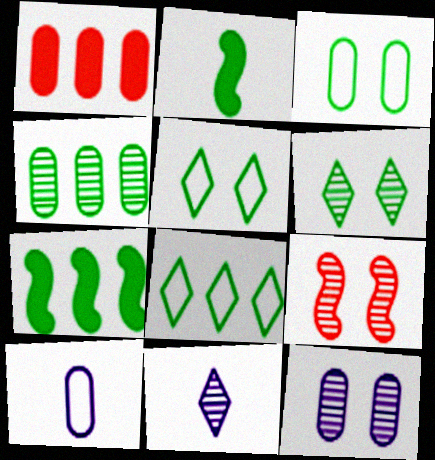[[2, 4, 5], 
[4, 7, 8], 
[4, 9, 11], 
[6, 9, 12]]